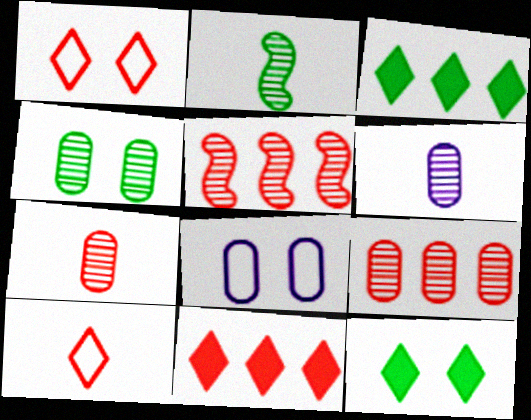[[2, 8, 11], 
[4, 6, 9]]